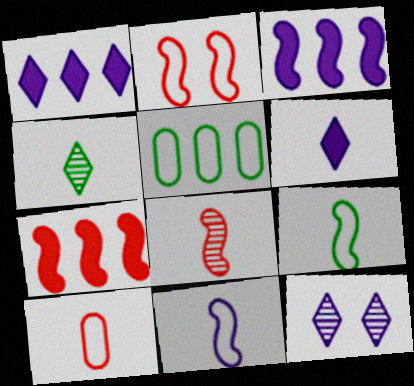[[2, 7, 8]]